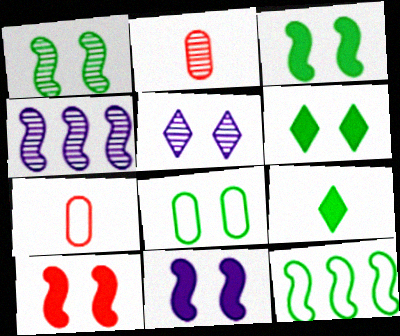[[1, 6, 8], 
[3, 10, 11], 
[4, 6, 7], 
[5, 8, 10]]